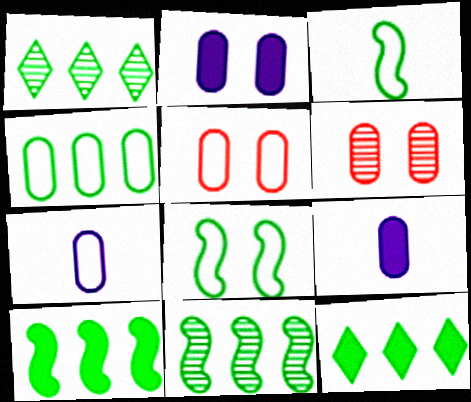[[1, 4, 10], 
[4, 5, 7], 
[4, 6, 9], 
[4, 11, 12]]